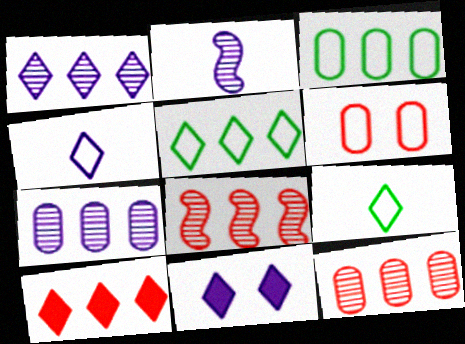[[1, 4, 11], 
[1, 5, 10]]